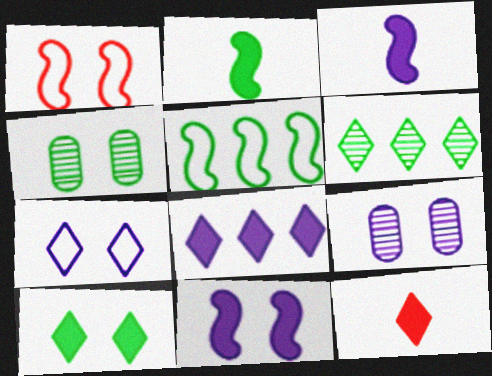[[1, 9, 10], 
[5, 9, 12], 
[6, 7, 12], 
[7, 9, 11], 
[8, 10, 12]]